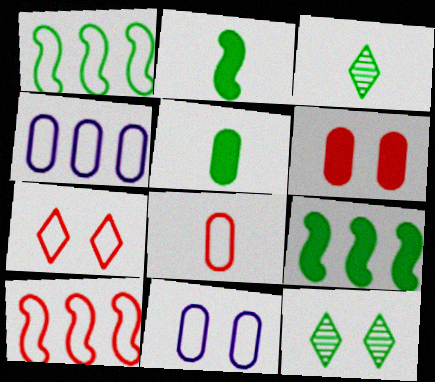[[1, 5, 12], 
[7, 8, 10]]